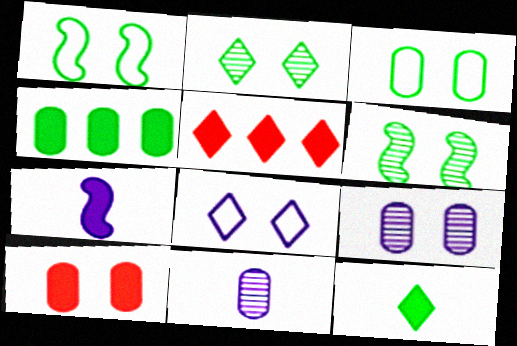[[1, 5, 11], 
[3, 9, 10], 
[6, 8, 10]]